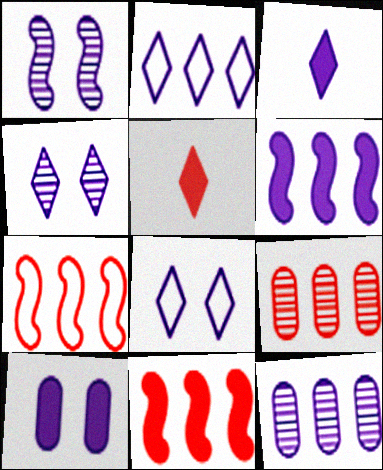[[1, 8, 10], 
[2, 3, 4], 
[2, 6, 12], 
[3, 6, 10]]